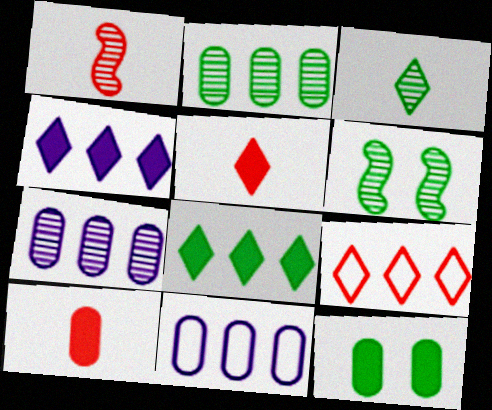[[2, 3, 6], 
[5, 6, 11]]